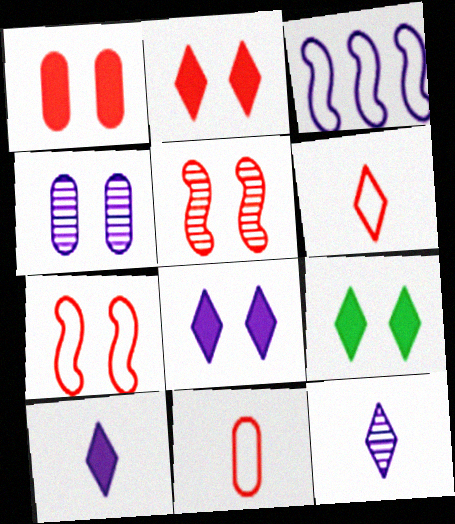[[2, 8, 9], 
[3, 4, 10], 
[4, 7, 9]]